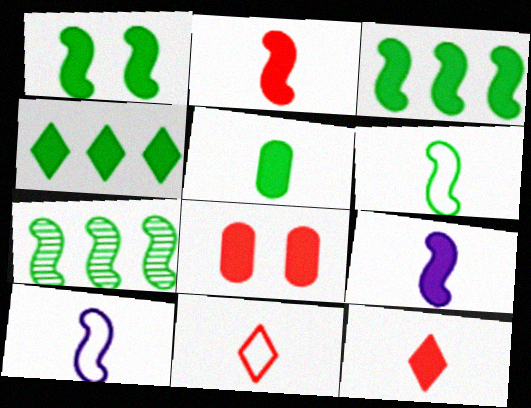[[1, 4, 5], 
[1, 6, 7], 
[4, 8, 9], 
[5, 9, 12]]